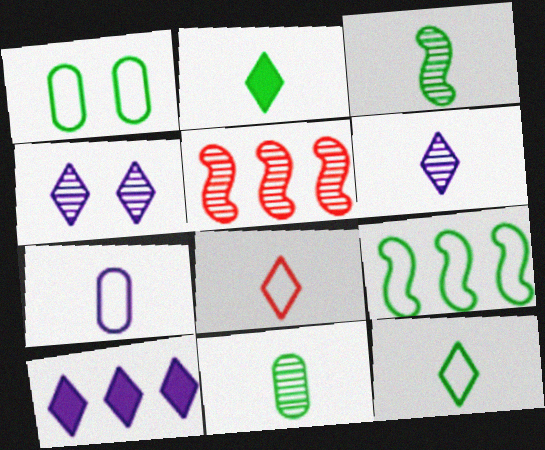[[1, 9, 12], 
[2, 6, 8], 
[4, 5, 11]]